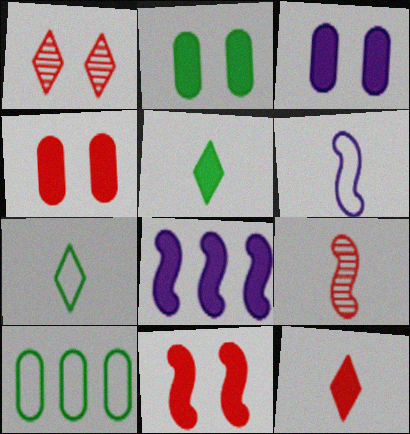[[2, 3, 4], 
[2, 8, 12], 
[4, 5, 8]]